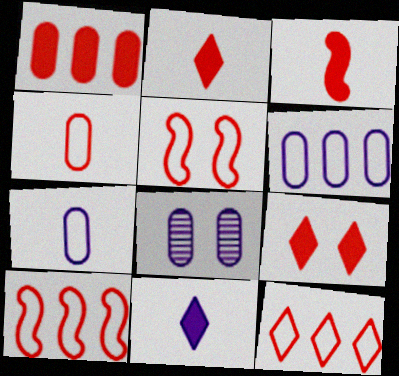[[1, 3, 9], 
[4, 5, 12]]